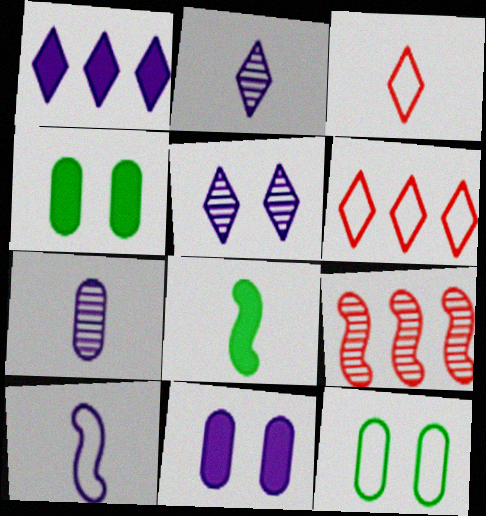[[3, 7, 8], 
[6, 10, 12]]